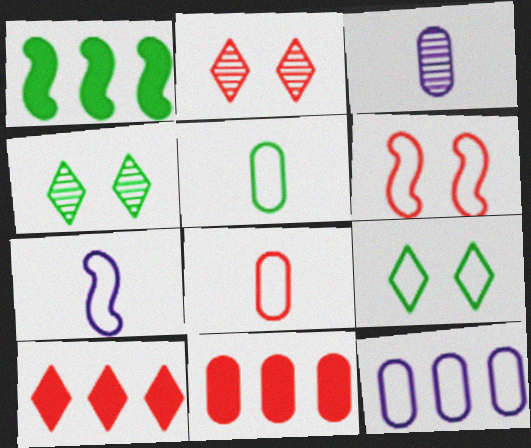[[1, 4, 5], 
[4, 7, 11]]